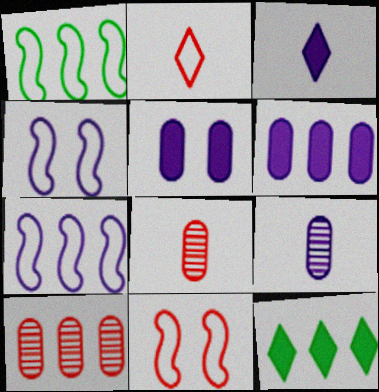[[4, 8, 12], 
[7, 10, 12], 
[9, 11, 12]]